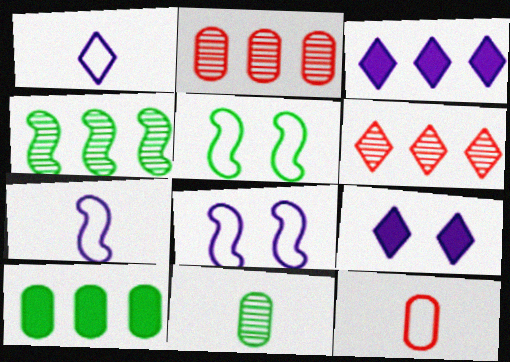[[4, 9, 12]]